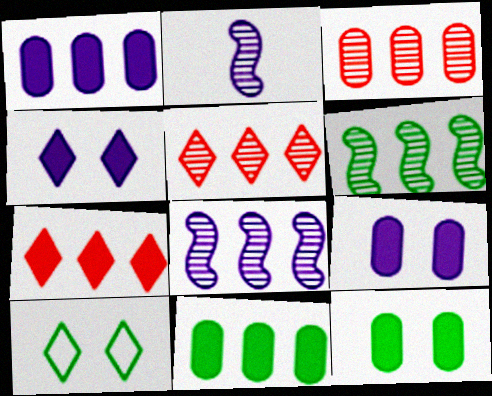[]